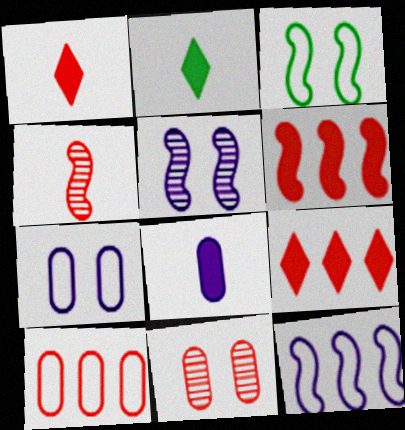[[2, 5, 10], 
[2, 11, 12]]